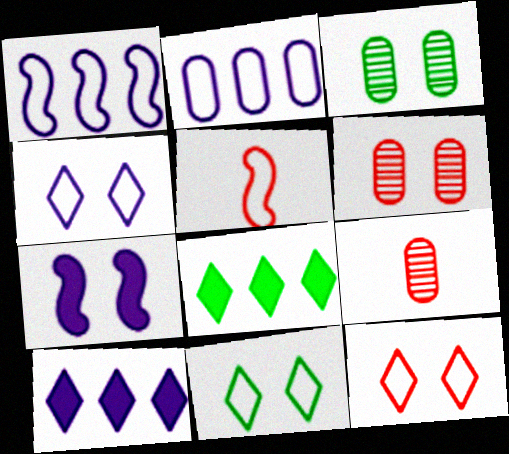[[2, 5, 11], 
[3, 5, 10], 
[3, 7, 12], 
[4, 11, 12], 
[6, 7, 11]]